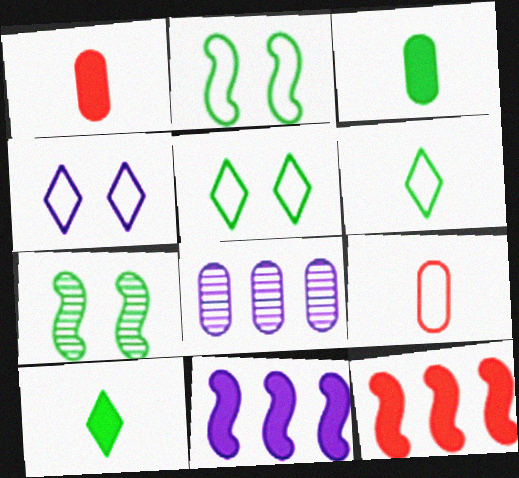[]